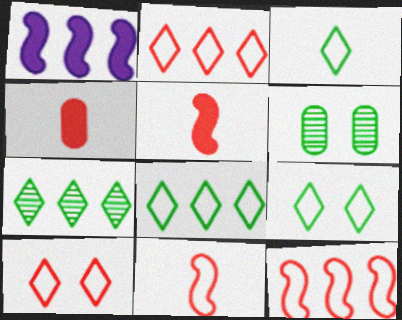[[3, 8, 9]]